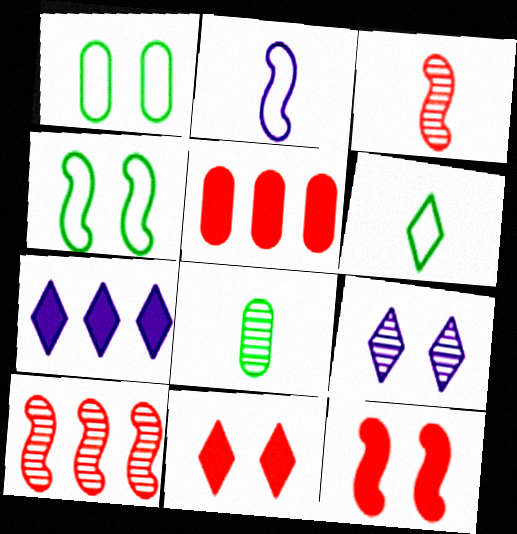[[1, 3, 7], 
[1, 9, 12], 
[8, 9, 10]]